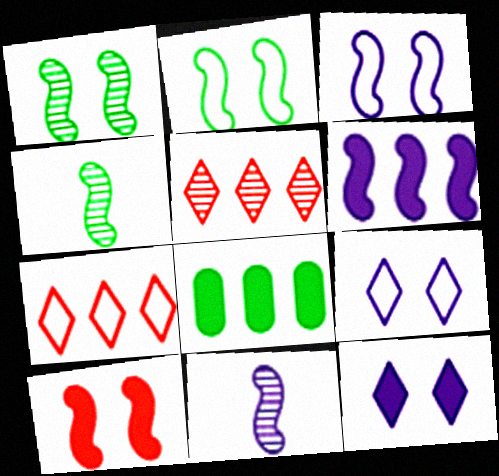[[1, 3, 10], 
[3, 6, 11]]